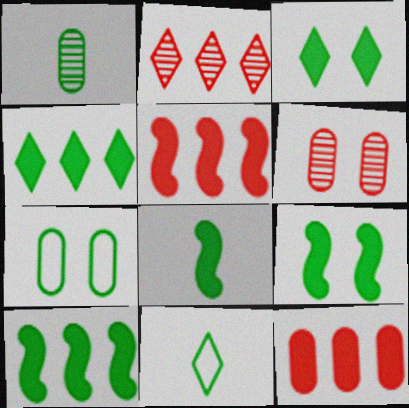[[1, 8, 11], 
[8, 9, 10]]